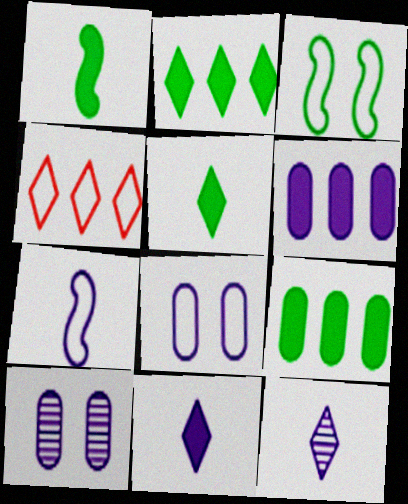[[1, 4, 10]]